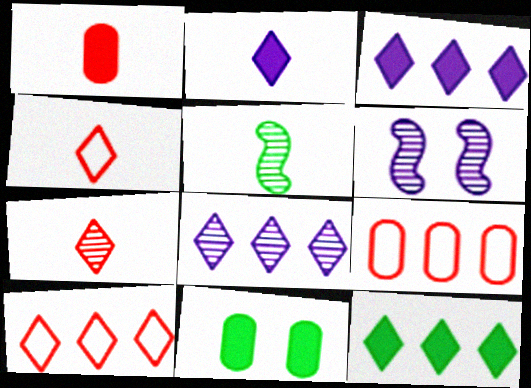[[8, 10, 12]]